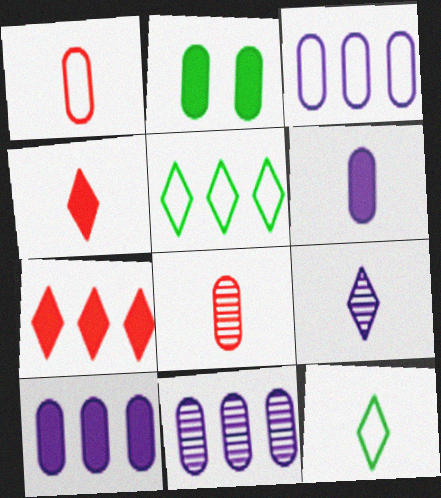[[1, 2, 11], 
[2, 3, 8], 
[3, 10, 11], 
[4, 9, 12]]